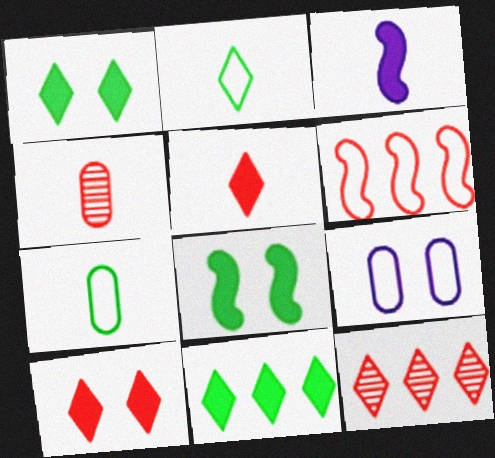[[2, 3, 4], 
[2, 6, 9], 
[4, 6, 10]]